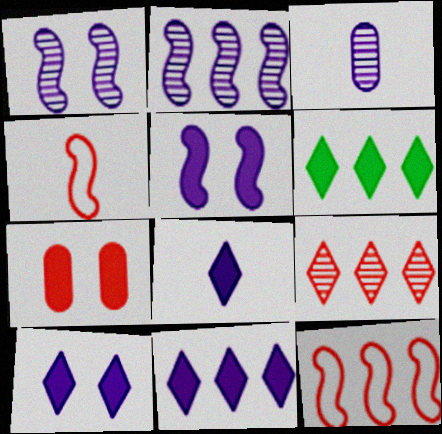[[4, 7, 9], 
[8, 10, 11]]